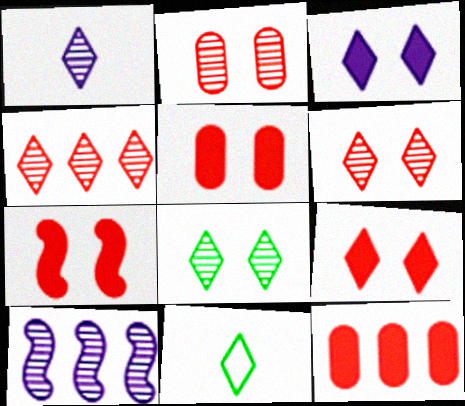[[1, 4, 8], 
[3, 4, 11], 
[5, 7, 9], 
[5, 10, 11]]